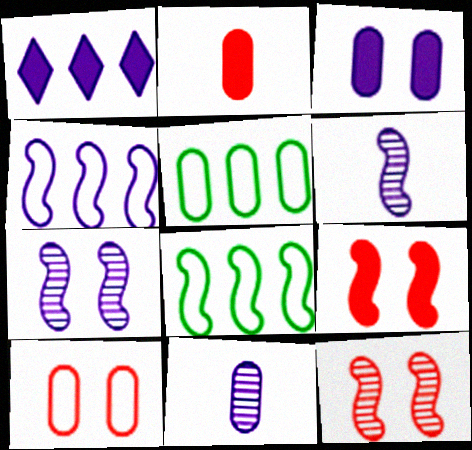[[6, 8, 9]]